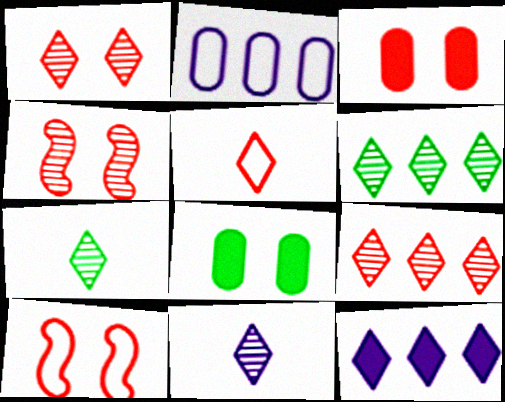[[1, 3, 10], 
[1, 6, 11]]